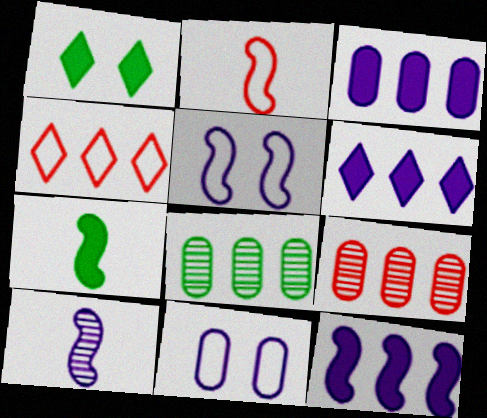[[2, 7, 10], 
[3, 6, 12], 
[4, 8, 12], 
[5, 10, 12], 
[6, 10, 11]]